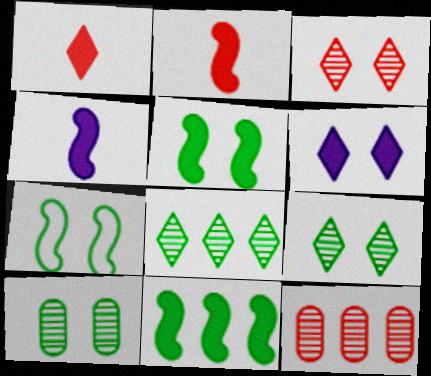[]